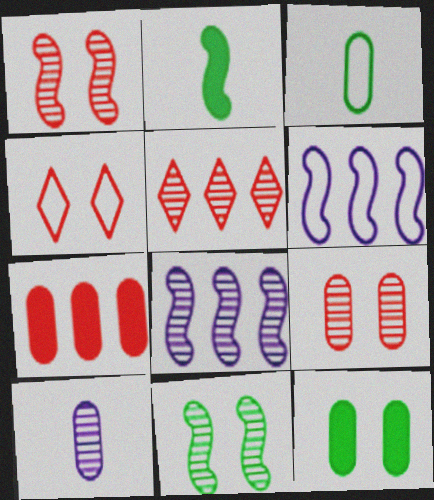[[1, 2, 6], 
[3, 4, 6], 
[5, 10, 11]]